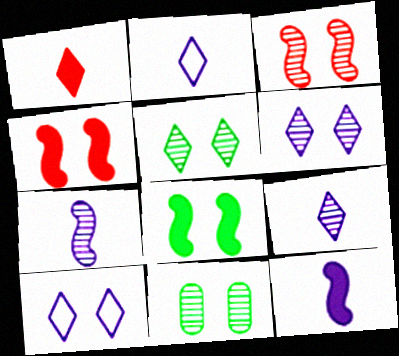[[3, 6, 11], 
[4, 10, 11]]